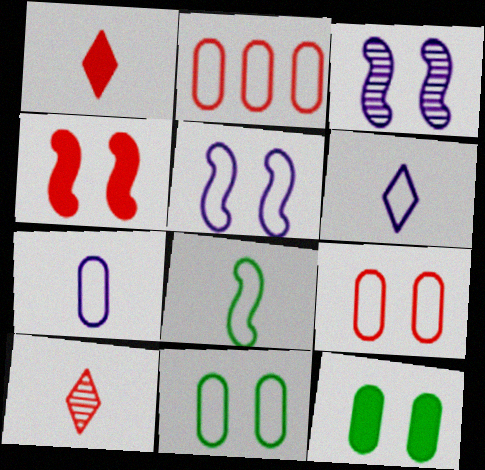[[2, 4, 10], 
[2, 7, 11]]